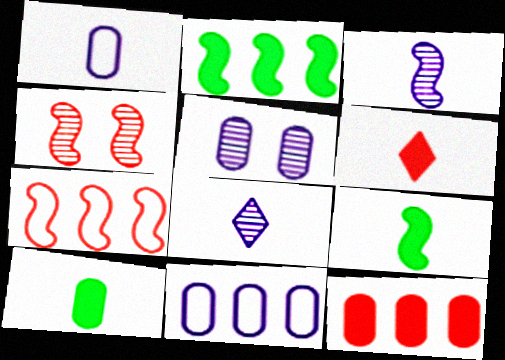[]